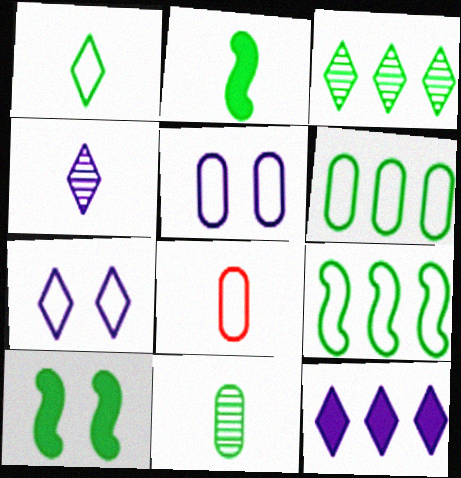[[1, 2, 11], 
[2, 4, 8], 
[4, 7, 12], 
[5, 6, 8], 
[7, 8, 9]]